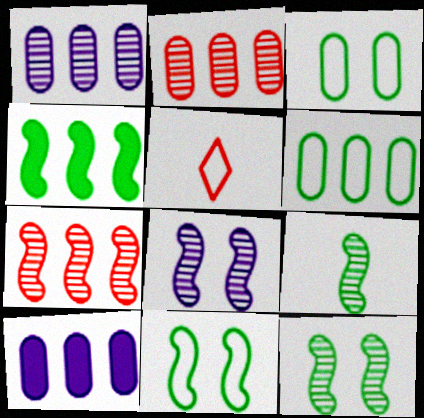[[2, 6, 10], 
[4, 9, 11], 
[5, 10, 12], 
[7, 8, 9]]